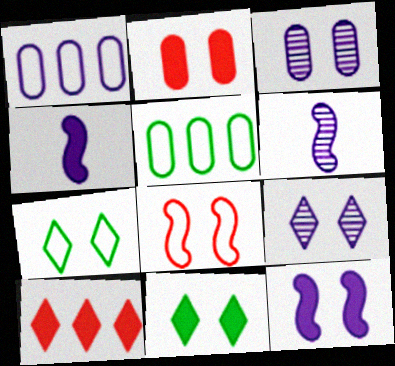[[1, 4, 9], 
[2, 11, 12], 
[3, 8, 11]]